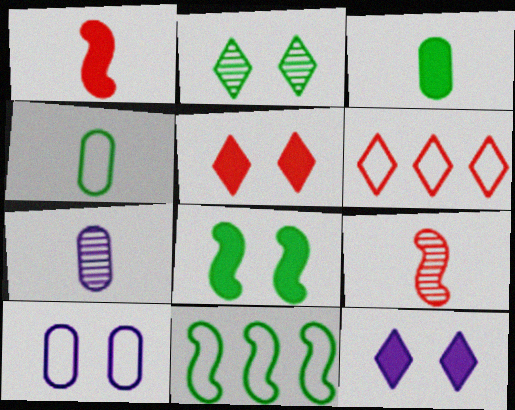[[2, 3, 11], 
[5, 7, 11], 
[6, 7, 8]]